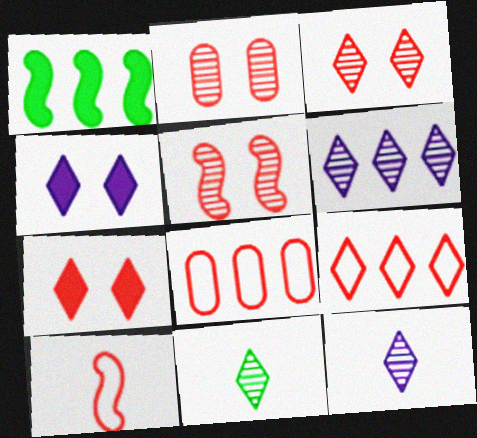[[1, 6, 8], 
[2, 3, 5], 
[3, 6, 11], 
[4, 9, 11]]